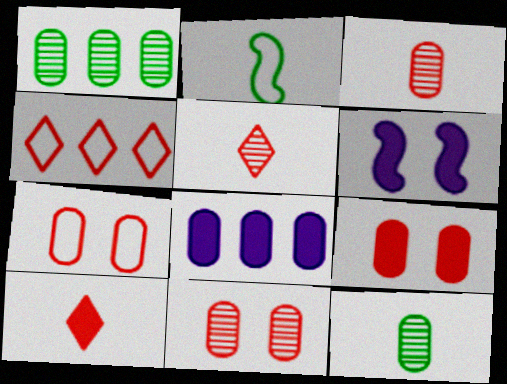[[4, 6, 12], 
[7, 8, 12], 
[7, 9, 11]]